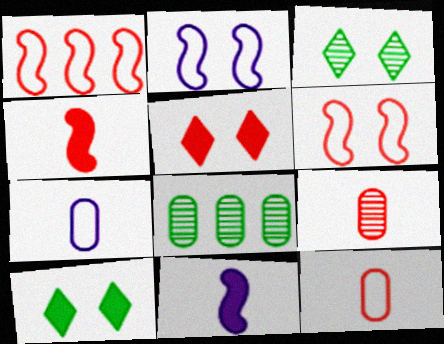[[1, 5, 9]]